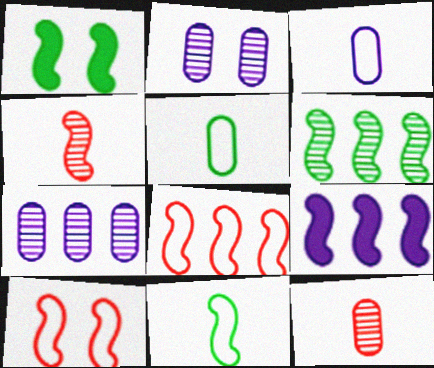[[1, 6, 11], 
[6, 8, 9]]